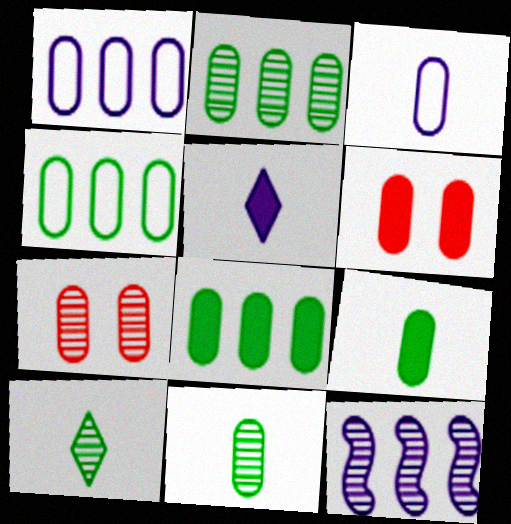[[1, 6, 11], 
[1, 7, 9], 
[2, 3, 6], 
[2, 4, 8], 
[3, 7, 8], 
[7, 10, 12]]